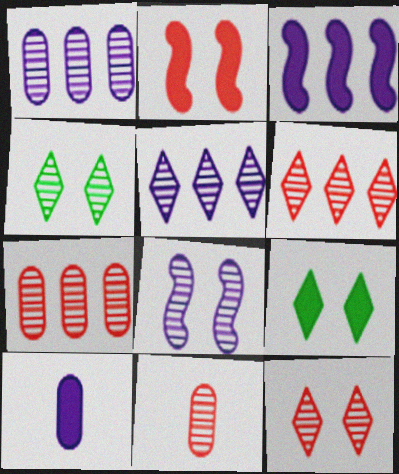[]